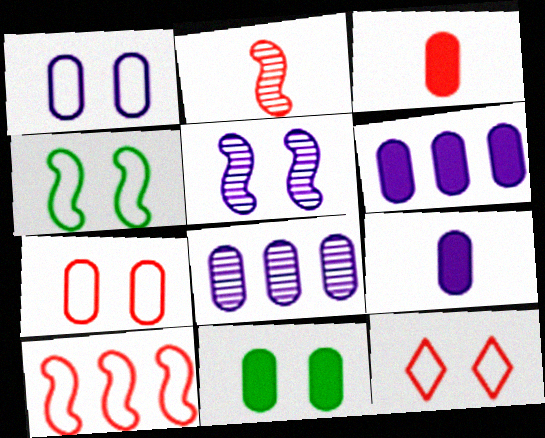[[1, 4, 12], 
[1, 8, 9], 
[3, 6, 11], 
[5, 11, 12]]